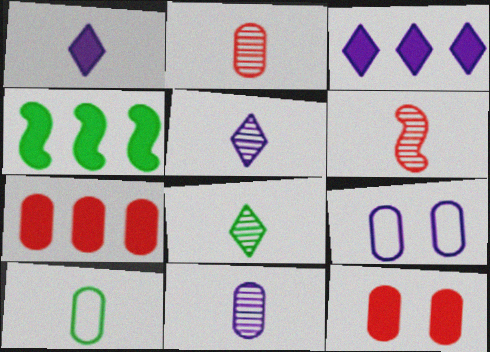[[1, 4, 12], 
[1, 6, 10], 
[3, 4, 7], 
[6, 8, 11]]